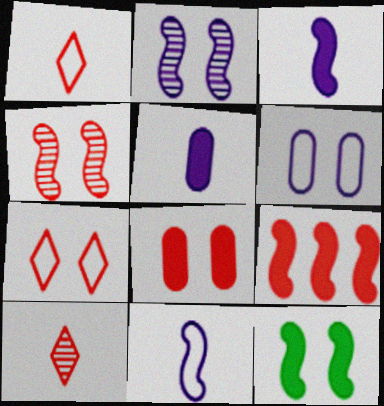[[3, 9, 12], 
[4, 7, 8]]